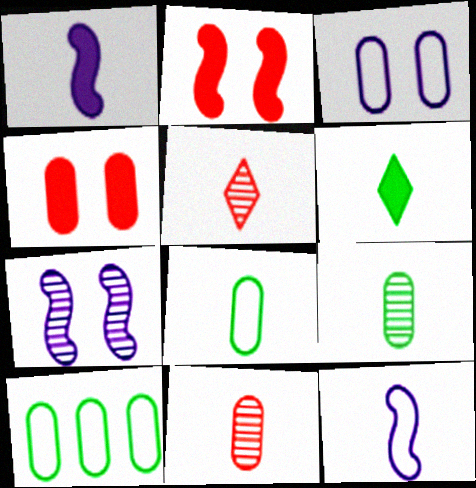[[1, 5, 8], 
[6, 11, 12]]